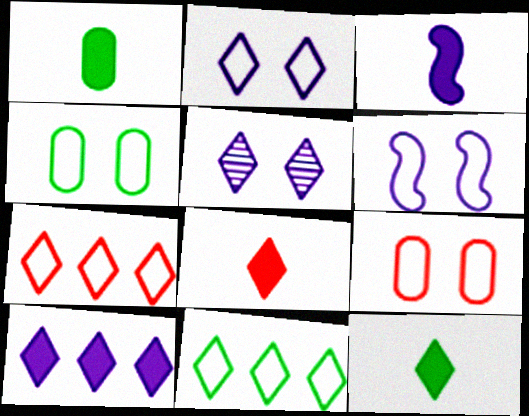[[1, 3, 8], 
[5, 7, 12], 
[5, 8, 11]]